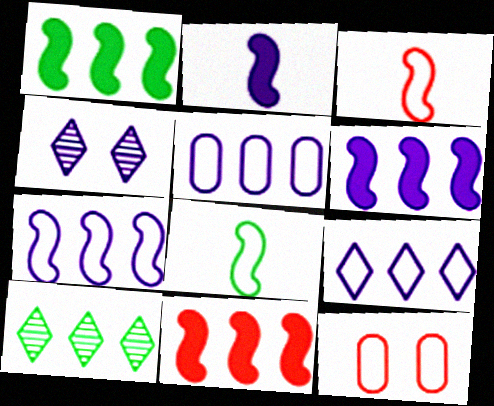[[1, 6, 11], 
[2, 4, 5], 
[2, 10, 12], 
[5, 7, 9], 
[5, 10, 11], 
[8, 9, 12]]